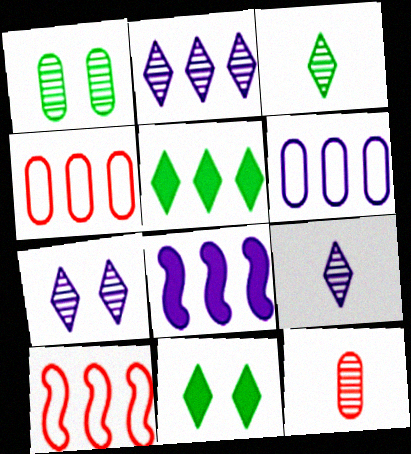[[2, 6, 8], 
[2, 7, 9]]